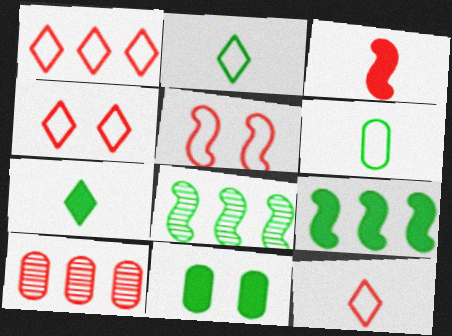[[1, 4, 12], 
[2, 8, 11], 
[3, 4, 10], 
[7, 9, 11]]